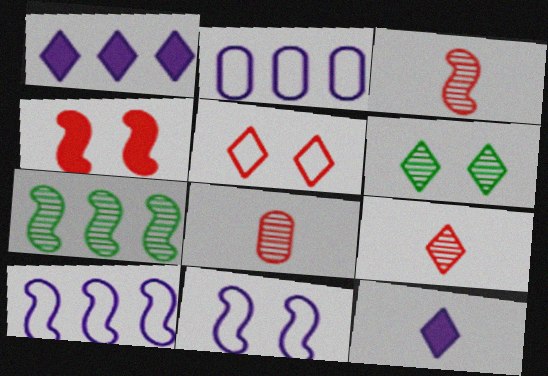[[3, 8, 9]]